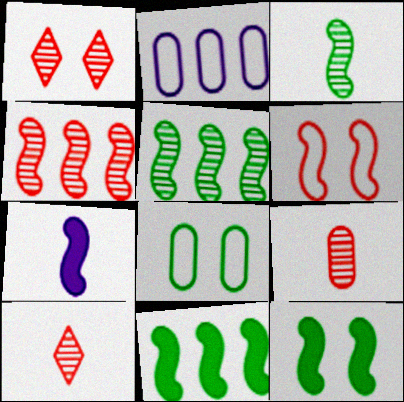[[1, 4, 9], 
[2, 10, 12], 
[5, 6, 7]]